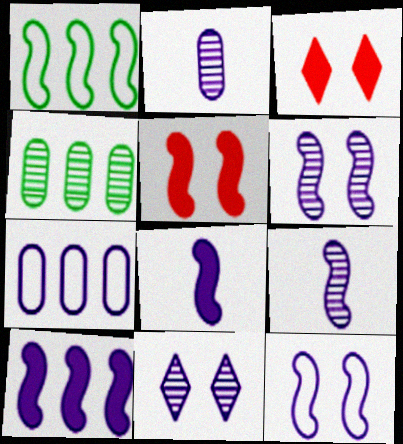[[1, 2, 3], 
[1, 5, 9], 
[7, 8, 11], 
[9, 10, 12]]